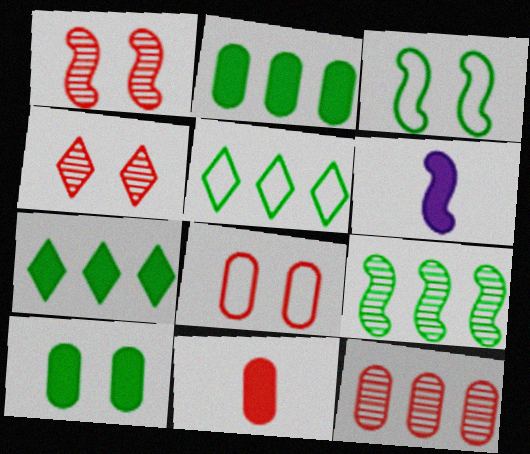[[2, 5, 9], 
[8, 11, 12]]